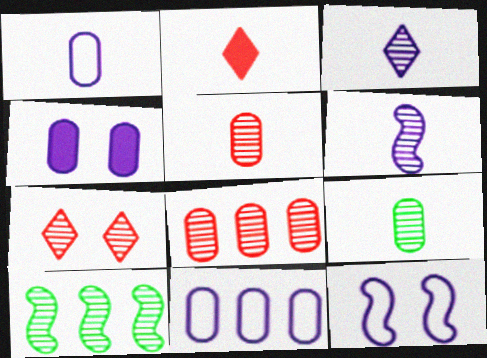[]